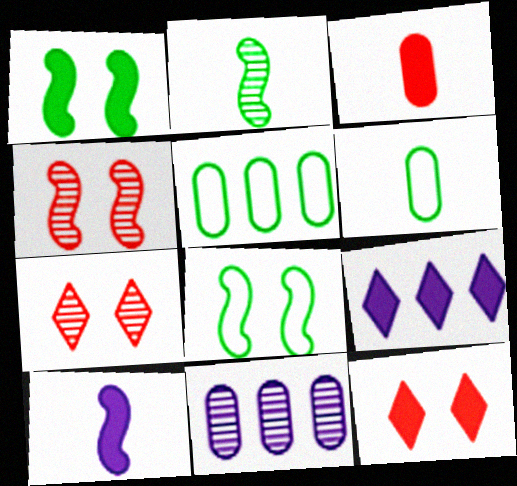[[1, 3, 9], 
[2, 7, 11], 
[4, 6, 9], 
[5, 7, 10]]